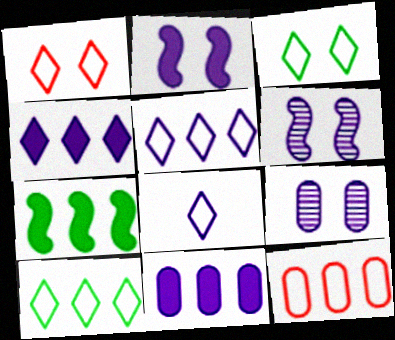[[1, 8, 10], 
[6, 8, 11]]